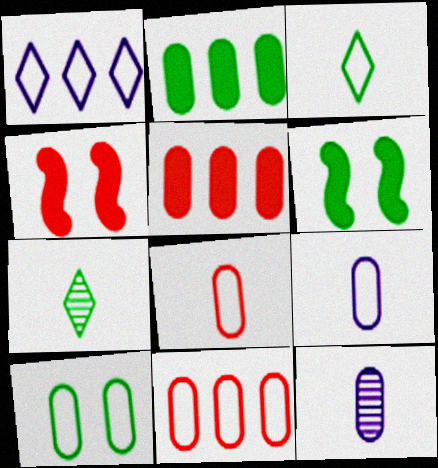[[5, 10, 12], 
[9, 10, 11]]